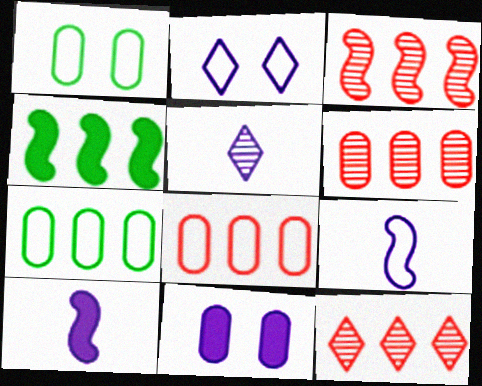[[1, 10, 12], 
[3, 6, 12]]